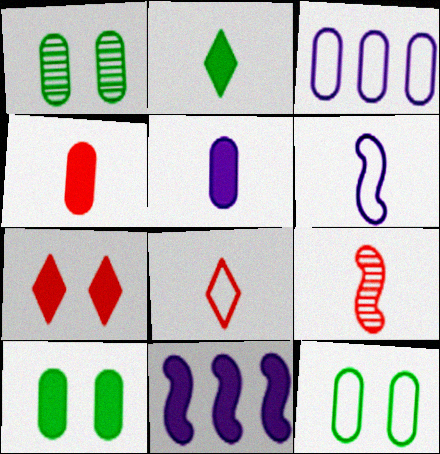[[1, 3, 4], 
[1, 8, 11], 
[1, 10, 12], 
[4, 8, 9]]